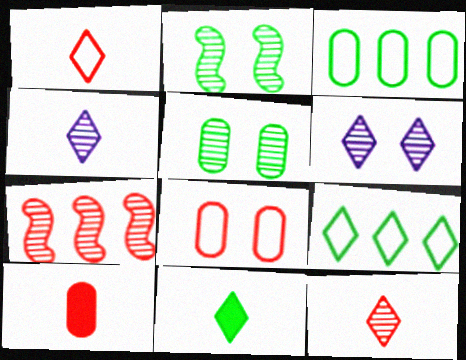[[1, 4, 11], 
[2, 3, 11], 
[4, 5, 7]]